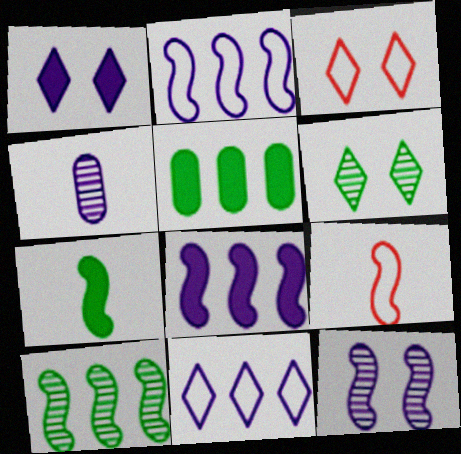[[1, 2, 4], 
[1, 3, 6]]